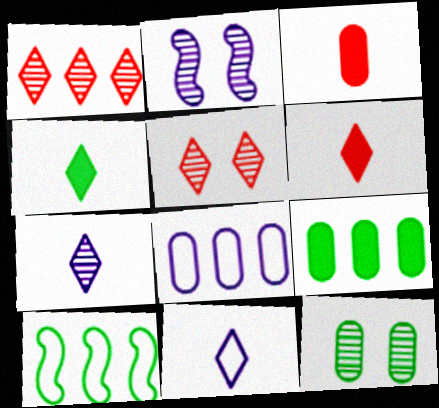[[2, 5, 12], 
[3, 8, 12], 
[4, 10, 12]]